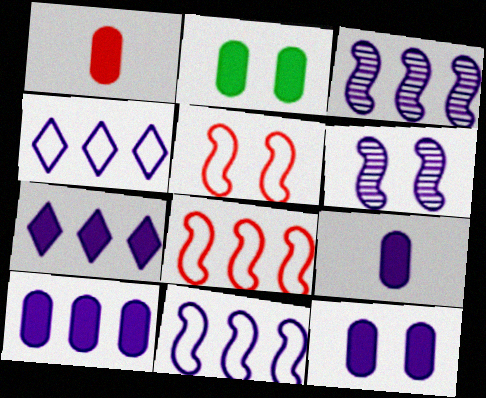[[1, 2, 10], 
[3, 4, 10], 
[4, 6, 9], 
[9, 10, 12]]